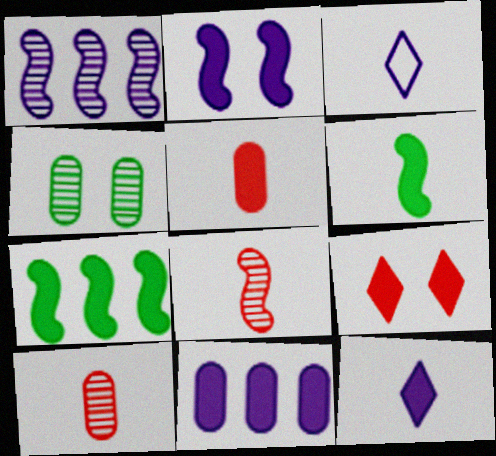[[2, 11, 12], 
[3, 6, 10], 
[5, 6, 12], 
[6, 9, 11]]